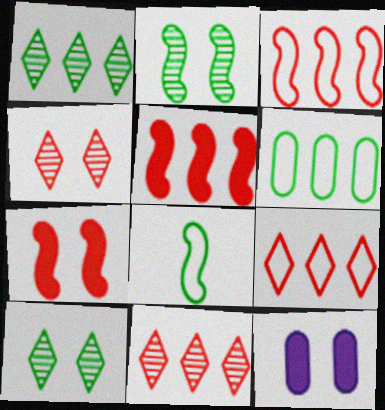[[8, 11, 12]]